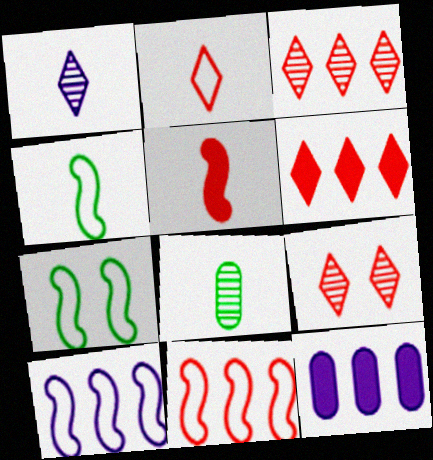[[2, 6, 9], 
[4, 9, 12]]